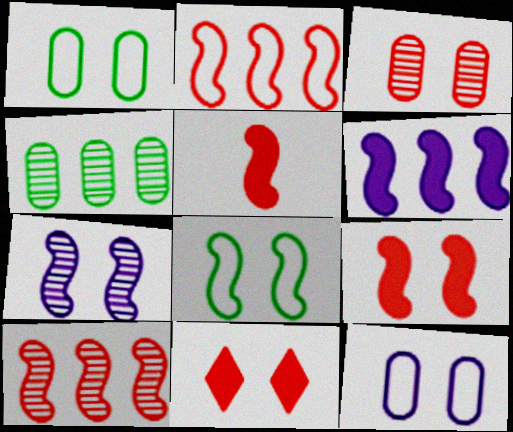[[1, 7, 11], 
[7, 8, 9]]